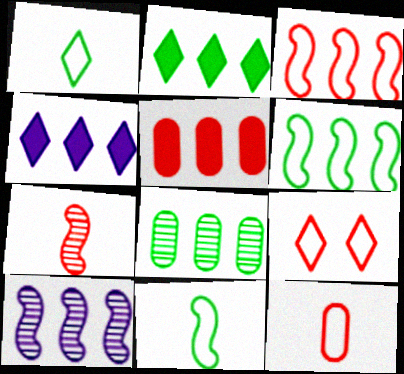[[2, 6, 8], 
[3, 4, 8], 
[3, 9, 12], 
[5, 7, 9]]